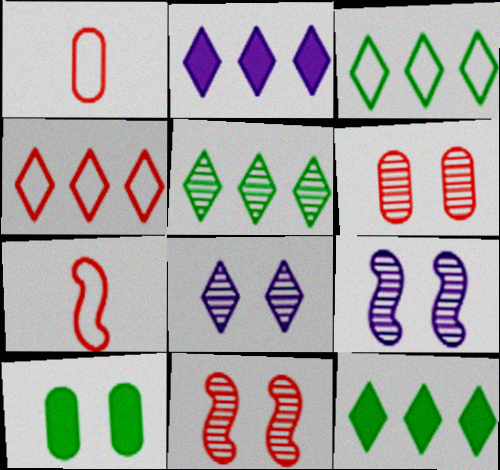[[1, 9, 12], 
[2, 4, 5], 
[3, 5, 12]]